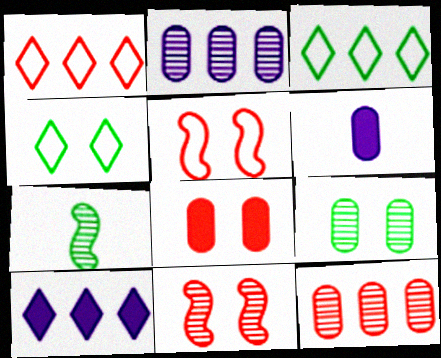[[3, 6, 11]]